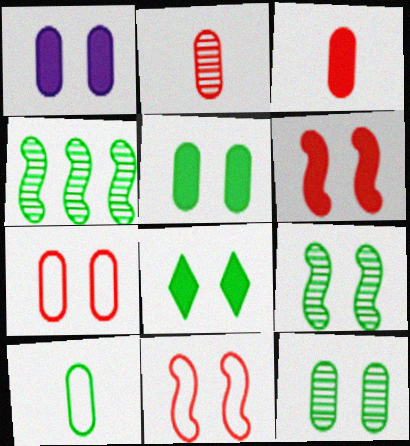[[1, 6, 8], 
[1, 7, 12], 
[4, 8, 10]]